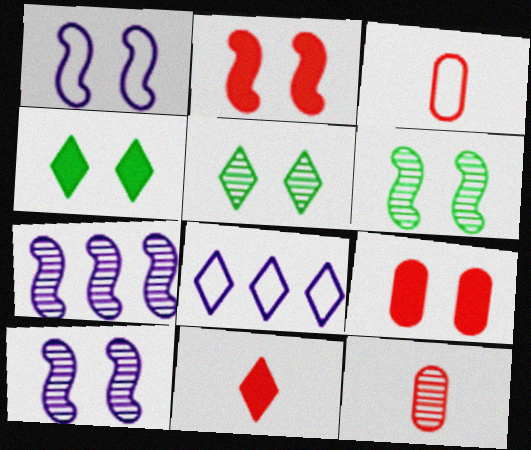[[1, 2, 6], 
[1, 5, 9], 
[3, 4, 7], 
[5, 7, 12], 
[5, 8, 11]]